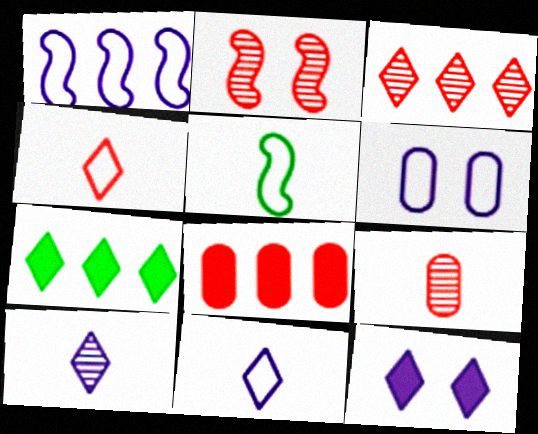[[1, 6, 11], 
[2, 3, 9], 
[2, 4, 8]]